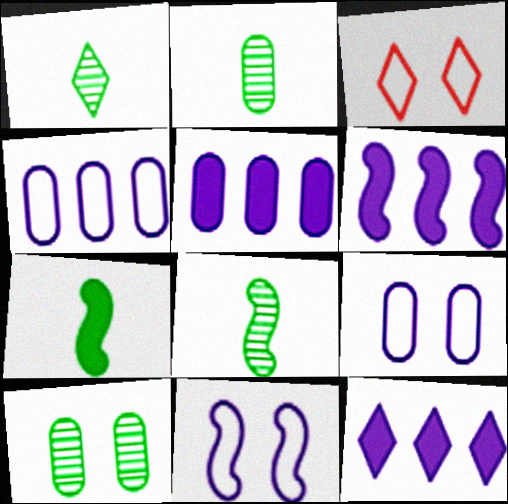[[1, 2, 8], 
[1, 3, 12], 
[2, 3, 6], 
[3, 5, 8], 
[5, 6, 12]]